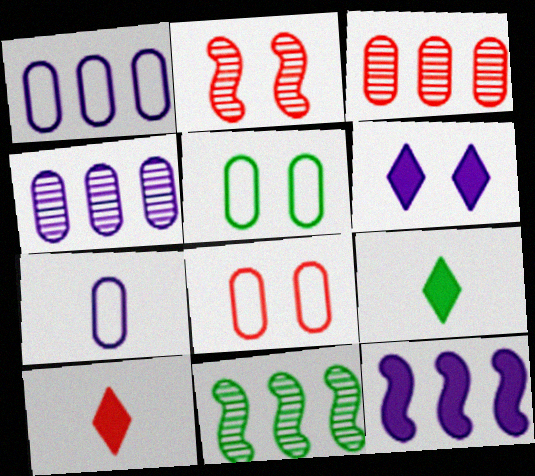[[1, 2, 9], 
[2, 5, 6], 
[5, 9, 11]]